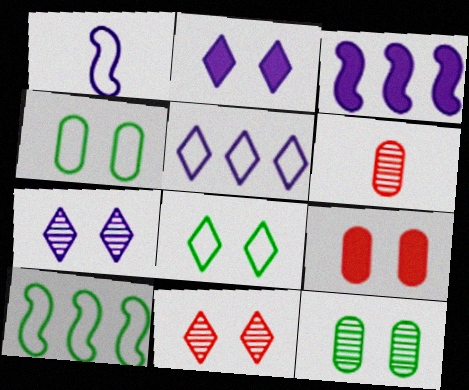[[2, 6, 10], 
[2, 8, 11], 
[3, 6, 8]]